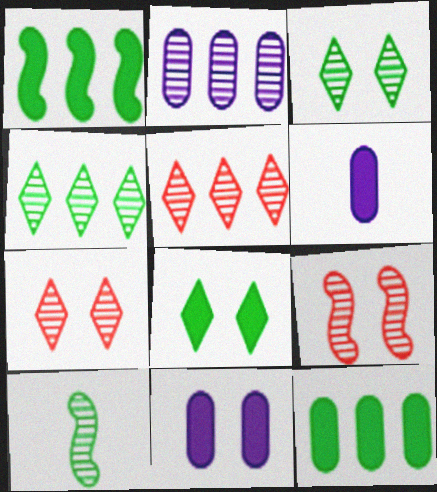[[2, 7, 10]]